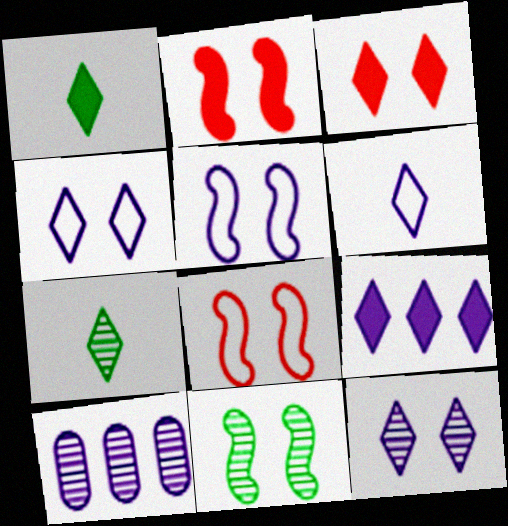[[1, 3, 9], 
[1, 8, 10], 
[2, 5, 11], 
[6, 9, 12]]